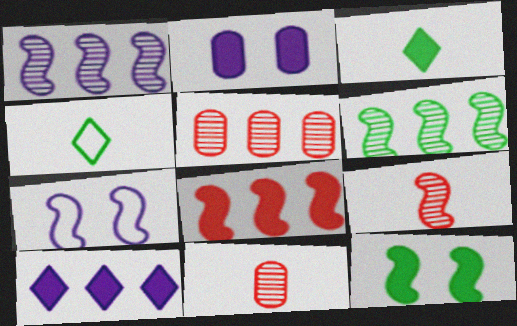[[2, 3, 8], 
[3, 5, 7]]